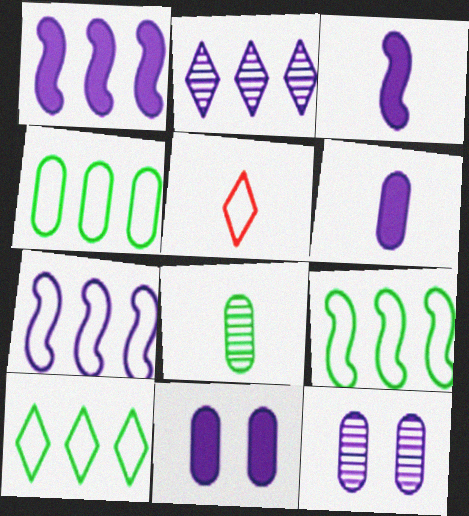[[3, 5, 8], 
[4, 9, 10]]